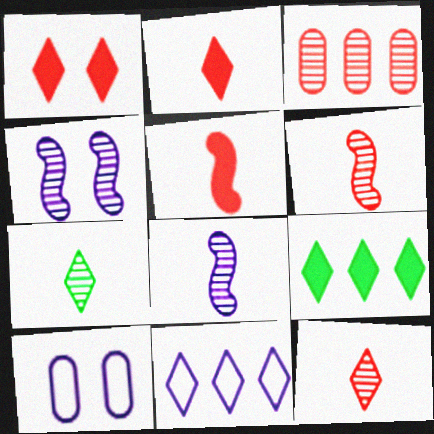[[1, 7, 11], 
[3, 4, 7], 
[6, 9, 10]]